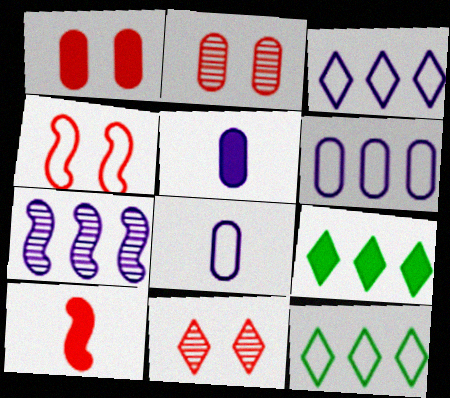[[1, 4, 11], 
[4, 8, 12]]